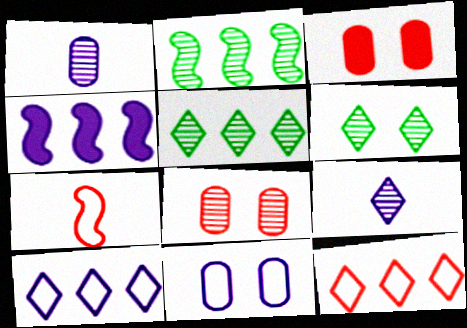[[2, 8, 9], 
[4, 9, 11]]